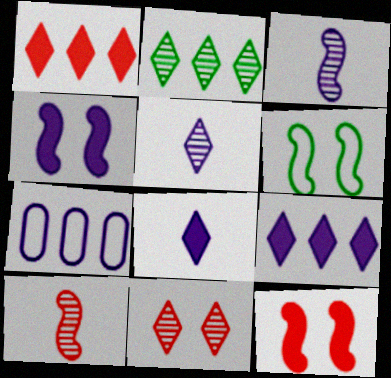[[2, 5, 11], 
[4, 5, 7]]